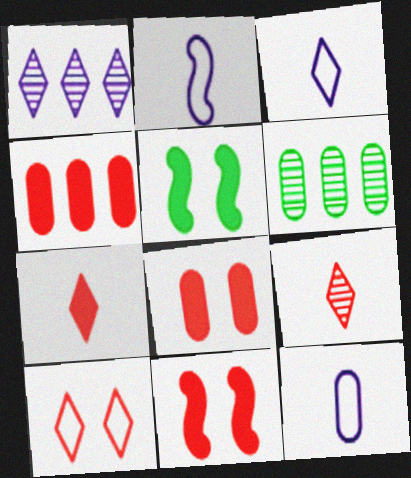[[2, 3, 12], 
[3, 6, 11], 
[4, 7, 11], 
[6, 8, 12]]